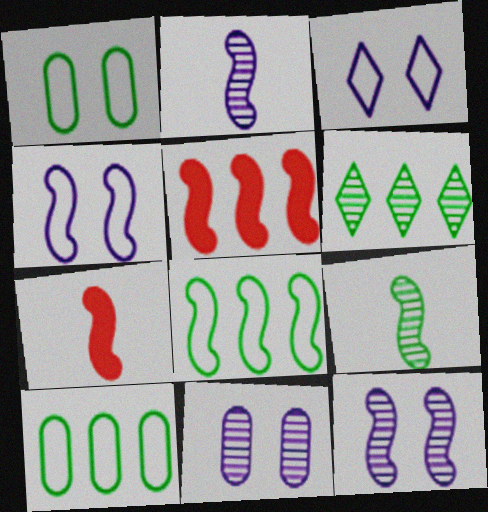[[4, 5, 9], 
[7, 8, 12]]